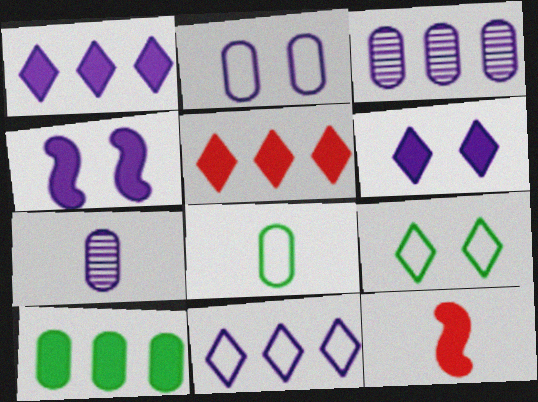[[3, 9, 12], 
[4, 7, 11], 
[6, 10, 12]]